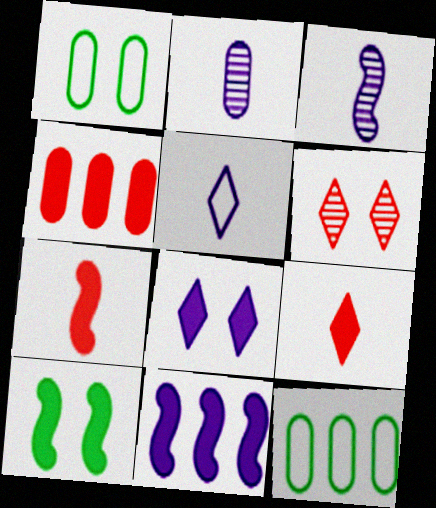[[1, 2, 4], 
[7, 10, 11]]